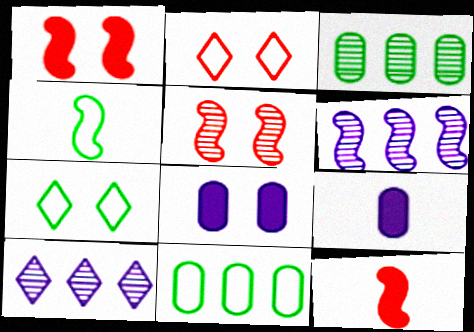[[1, 4, 6], 
[4, 7, 11], 
[5, 7, 8]]